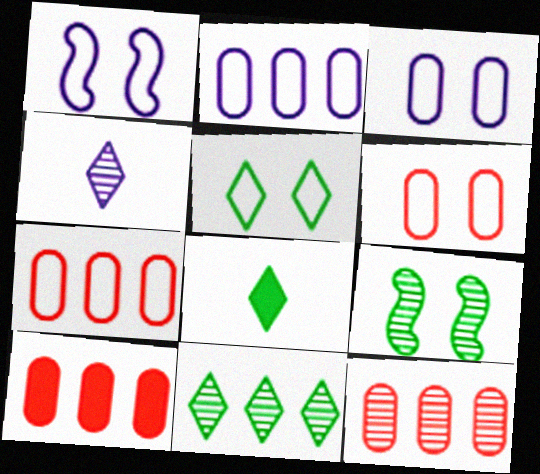[[1, 5, 6], 
[1, 8, 12], 
[4, 9, 12], 
[5, 8, 11], 
[7, 10, 12]]